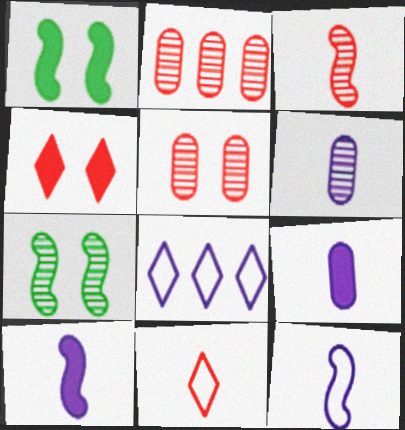[]